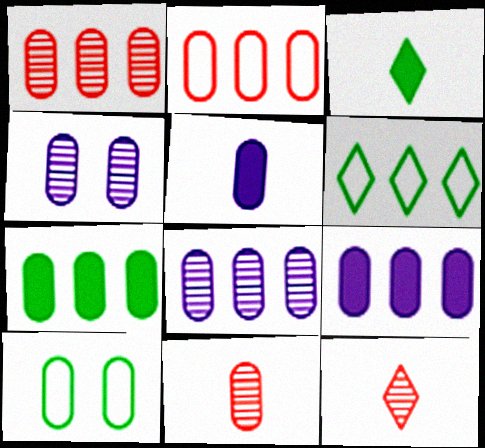[[1, 5, 10], 
[2, 7, 8], 
[9, 10, 11]]